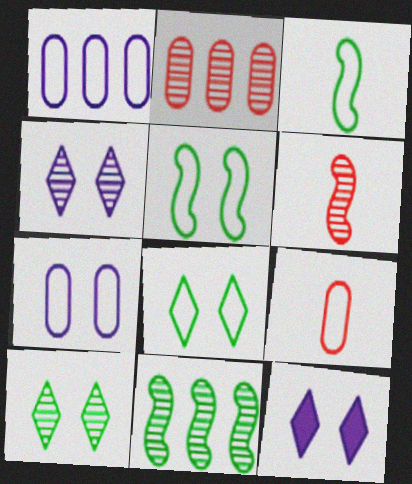[[2, 3, 12], 
[9, 11, 12]]